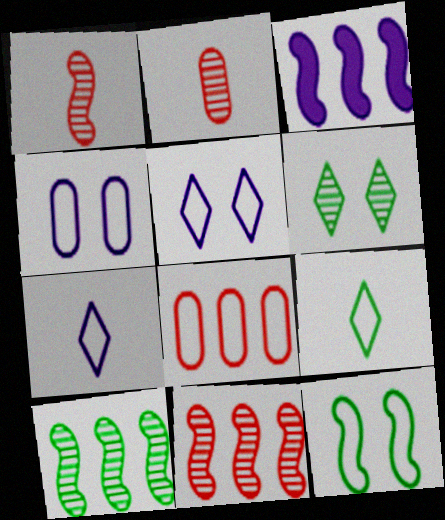[[1, 3, 12], 
[7, 8, 12]]